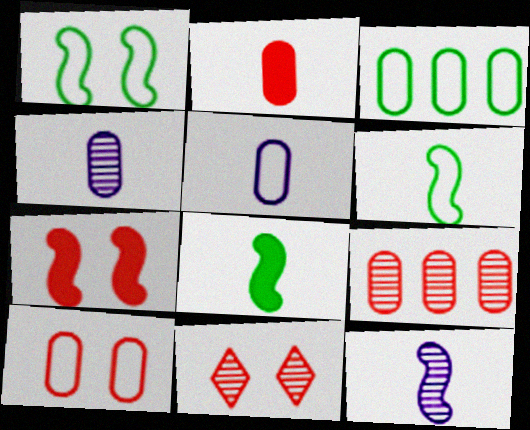[[2, 9, 10], 
[3, 5, 10], 
[7, 10, 11]]